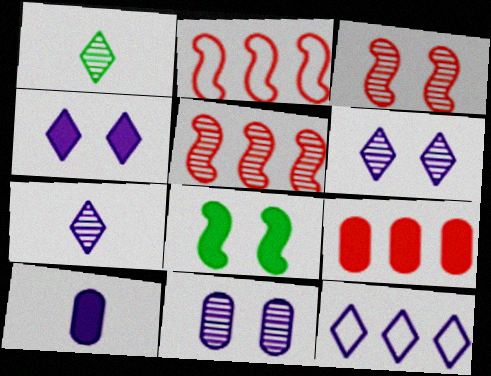[[1, 5, 11], 
[4, 7, 12]]